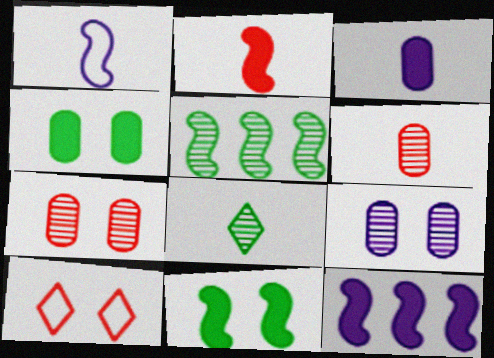[[2, 11, 12], 
[3, 5, 10], 
[9, 10, 11]]